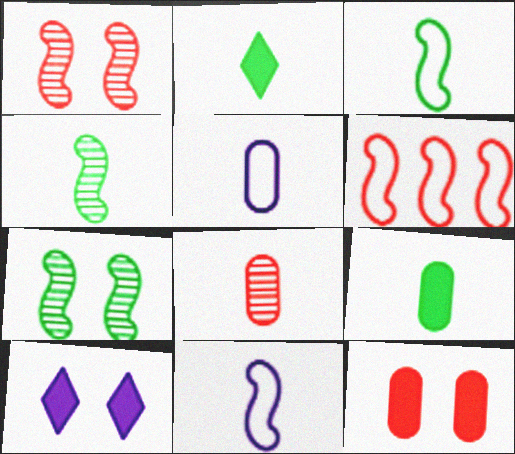[[2, 8, 11], 
[5, 8, 9]]